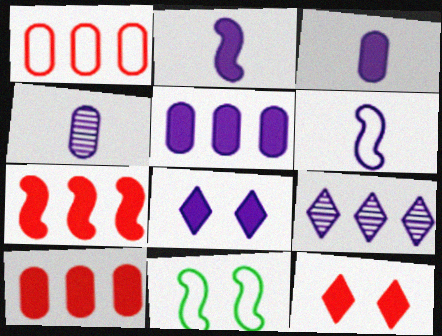[[2, 5, 8]]